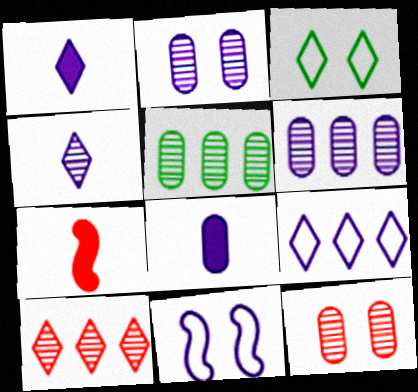[[1, 3, 10], 
[1, 6, 11], 
[3, 6, 7]]